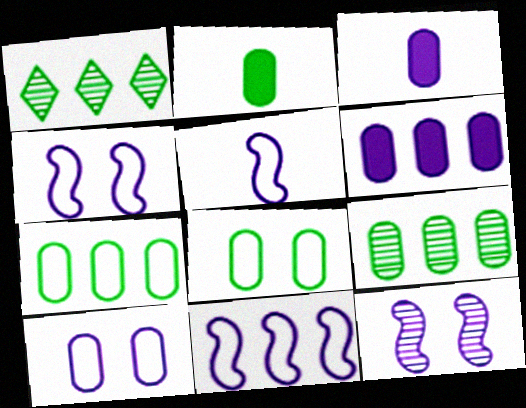[[2, 8, 9], 
[4, 5, 11]]